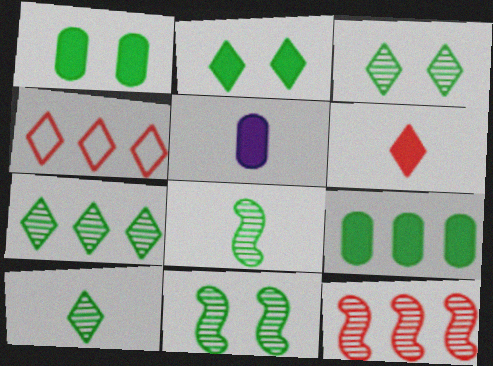[[3, 7, 10], 
[4, 5, 11]]